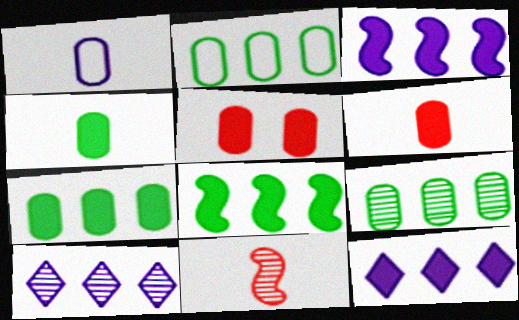[[1, 5, 9], 
[2, 7, 9]]